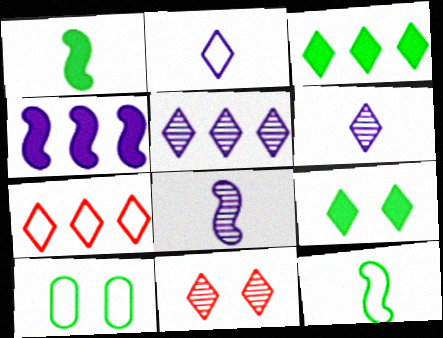[[2, 3, 11], 
[3, 5, 7], 
[6, 7, 9]]